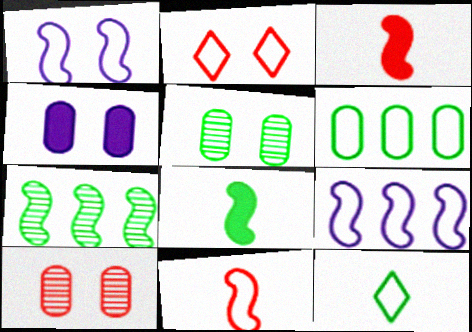[[1, 3, 7]]